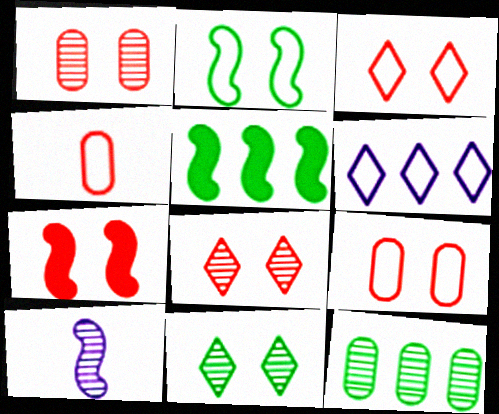[[1, 3, 7], 
[2, 4, 6], 
[7, 8, 9], 
[8, 10, 12]]